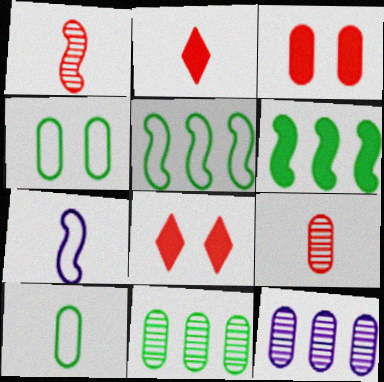[[3, 10, 12], 
[7, 8, 11]]